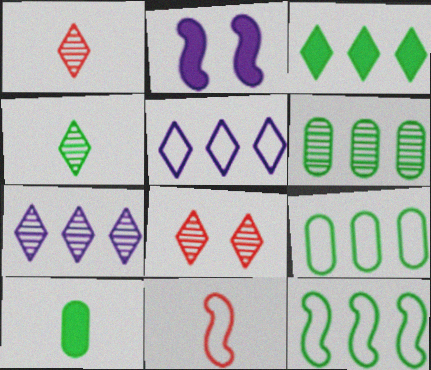[[1, 2, 9], 
[3, 6, 12], 
[4, 7, 8]]